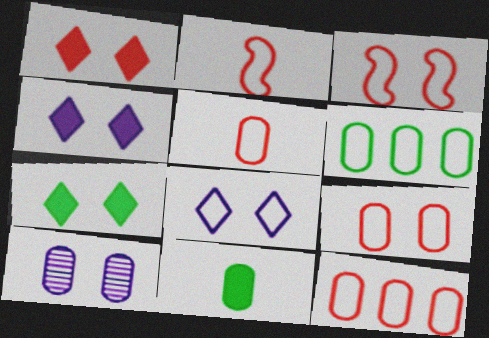[[1, 4, 7], 
[2, 6, 8], 
[3, 7, 10], 
[5, 9, 12], 
[10, 11, 12]]